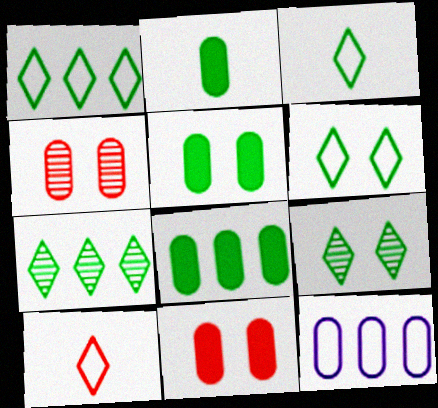[[1, 3, 6], 
[2, 4, 12], 
[2, 5, 8]]